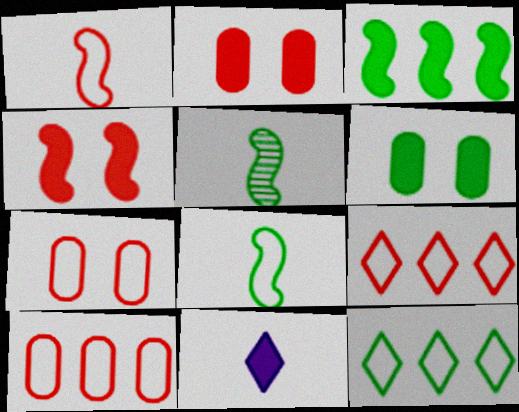[[1, 7, 9], 
[2, 3, 11], 
[5, 6, 12]]